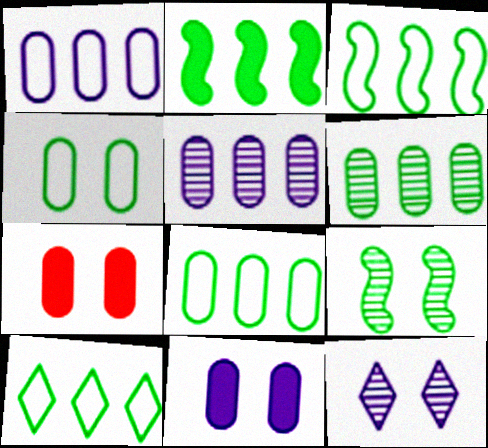[[2, 6, 10], 
[3, 8, 10]]